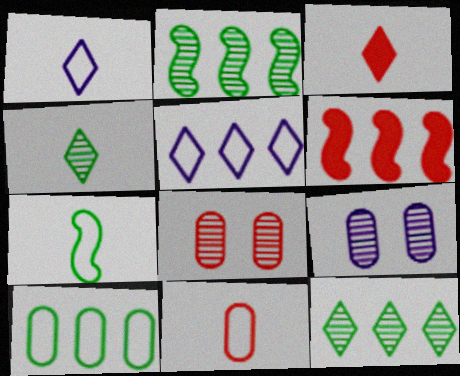[[1, 3, 4], 
[1, 7, 11]]